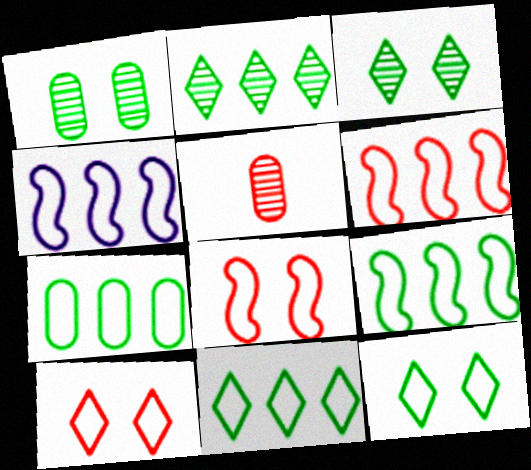[[4, 6, 9], 
[7, 9, 11]]